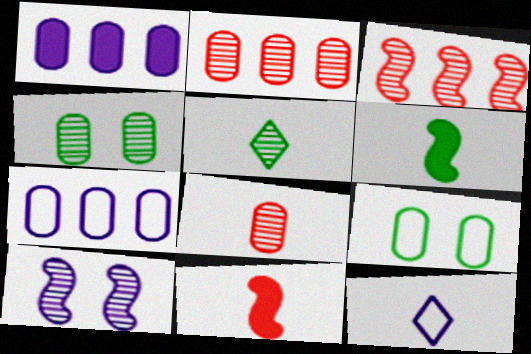[[1, 8, 9], 
[1, 10, 12], 
[2, 5, 10], 
[6, 8, 12]]